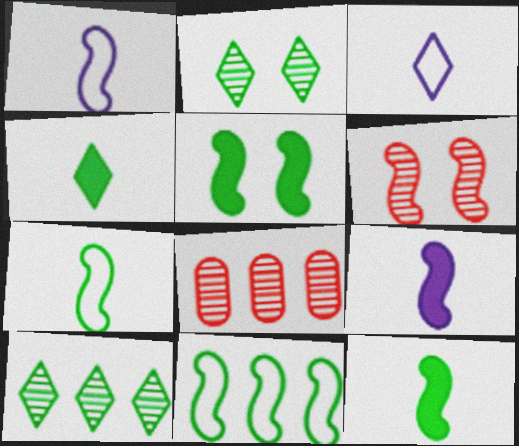[[3, 5, 8], 
[6, 9, 11]]